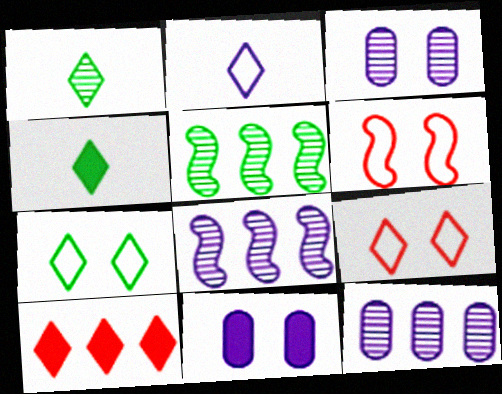[[2, 8, 11], 
[4, 6, 12]]